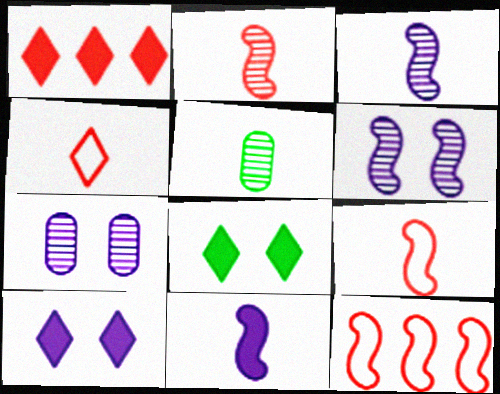[[4, 5, 11], 
[5, 10, 12]]